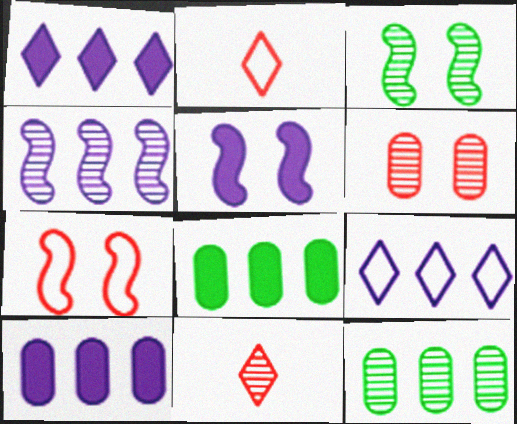[[2, 3, 10], 
[2, 5, 12], 
[3, 5, 7], 
[4, 9, 10]]